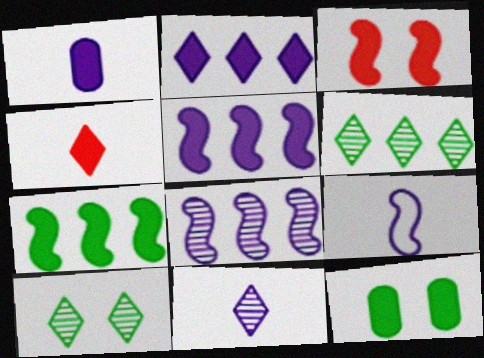[[1, 9, 11], 
[4, 5, 12]]